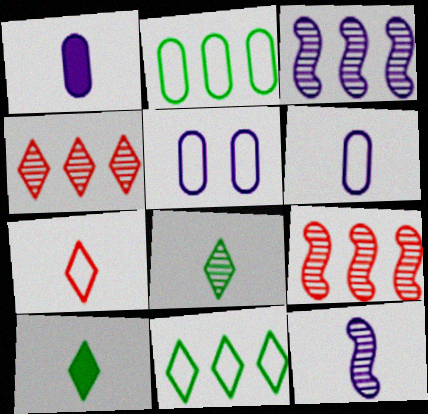[[5, 9, 10]]